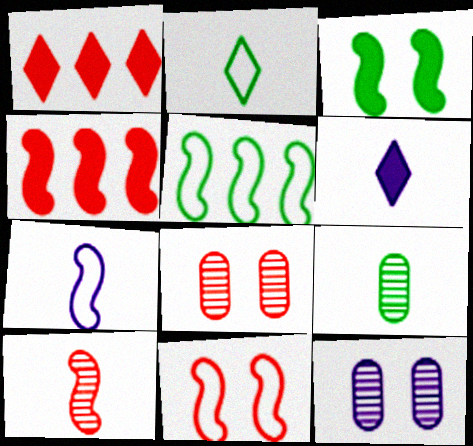[[2, 4, 12], 
[4, 10, 11], 
[5, 6, 8], 
[5, 7, 11]]